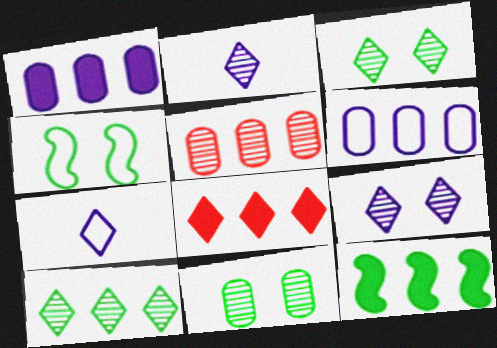[[1, 8, 12], 
[3, 7, 8]]